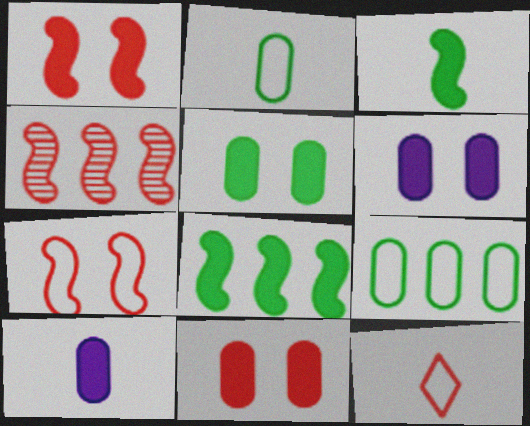[[4, 11, 12], 
[5, 6, 11]]